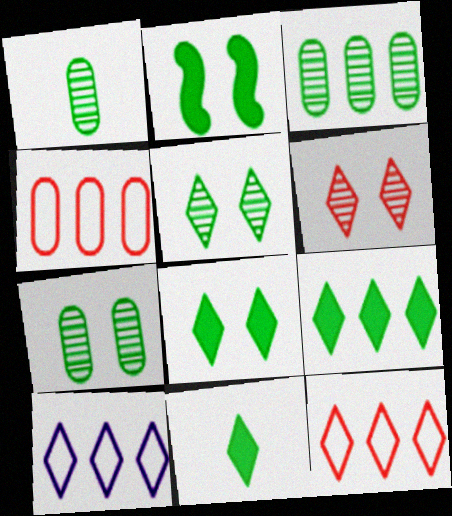[[1, 3, 7], 
[6, 10, 11], 
[8, 9, 11]]